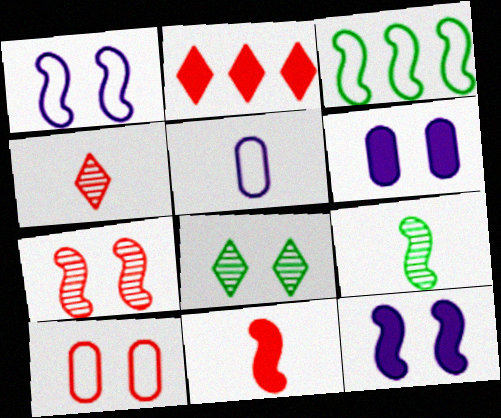[[3, 4, 6], 
[8, 10, 12]]